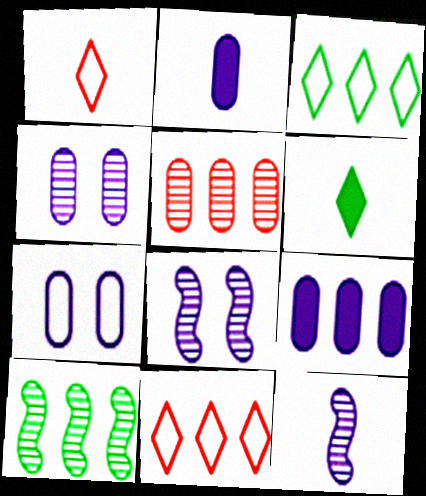[[9, 10, 11]]